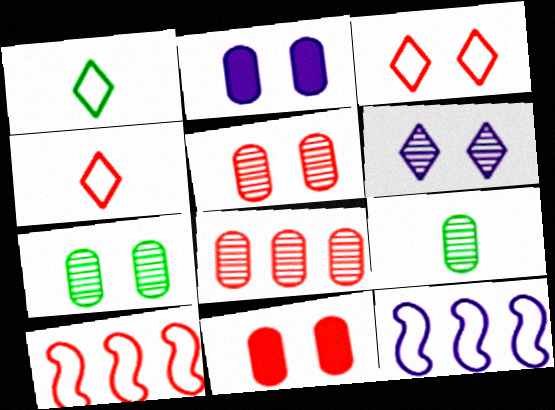[]